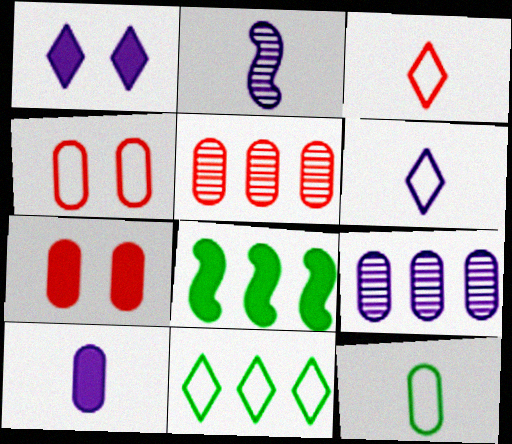[[2, 6, 10], 
[2, 7, 11], 
[7, 9, 12]]